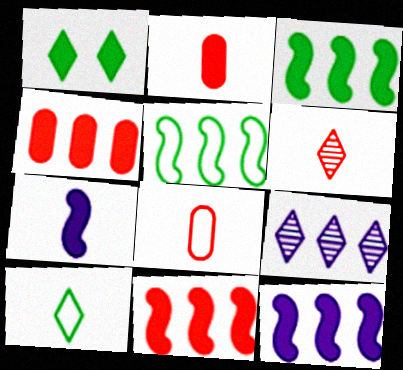[[1, 2, 12], 
[1, 4, 7], 
[3, 11, 12], 
[4, 5, 9]]